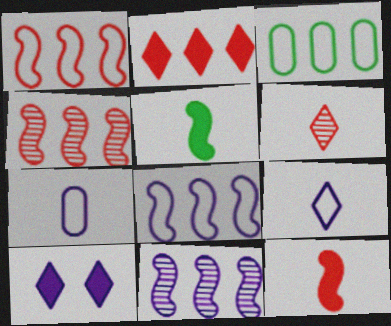[[2, 3, 11], 
[5, 6, 7], 
[7, 10, 11]]